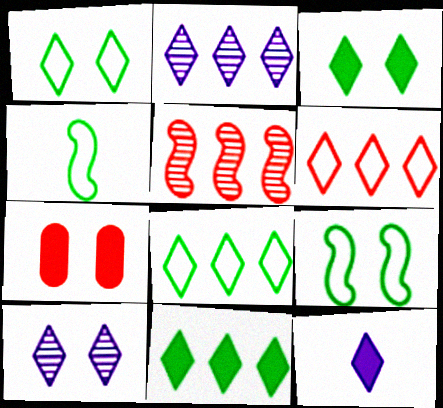[[2, 4, 7], 
[2, 6, 11], 
[7, 9, 10]]